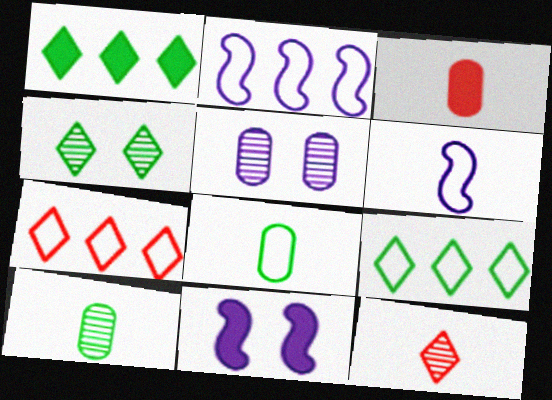[[1, 3, 11], 
[2, 3, 4], 
[7, 10, 11]]